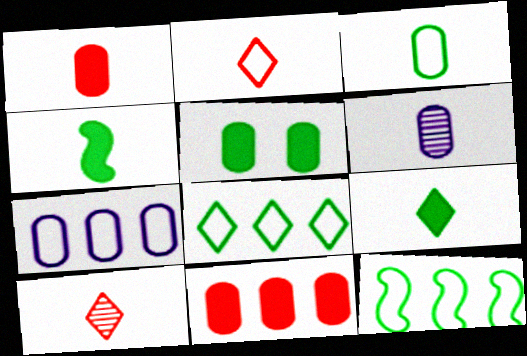[[1, 3, 6], 
[2, 4, 6]]